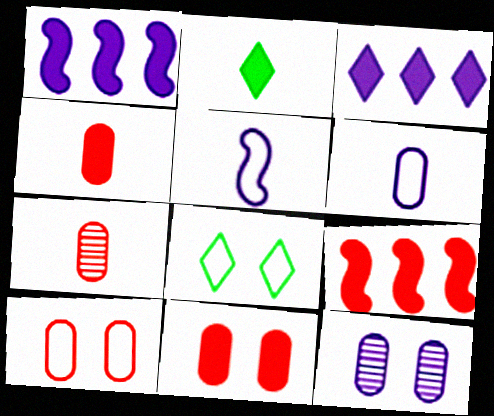[[1, 2, 11], 
[1, 7, 8], 
[2, 5, 7], 
[3, 5, 12]]